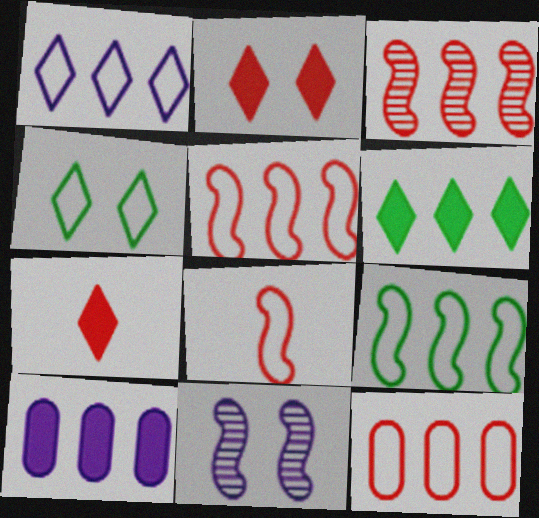[[1, 9, 12]]